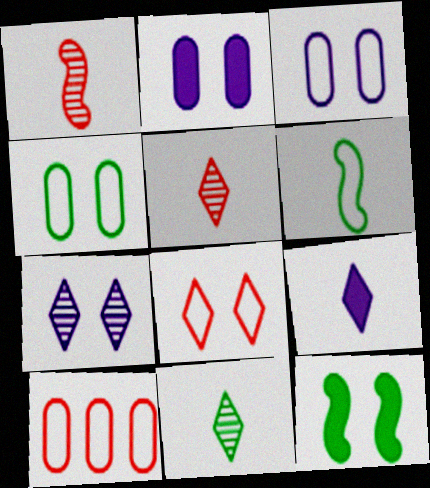[]